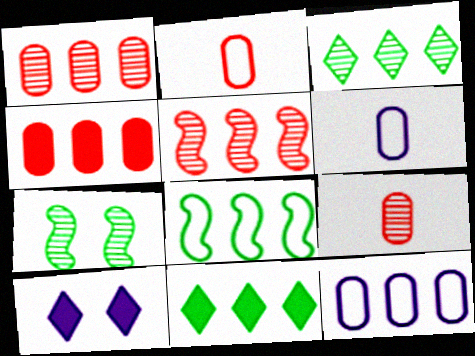[[5, 11, 12], 
[8, 9, 10]]